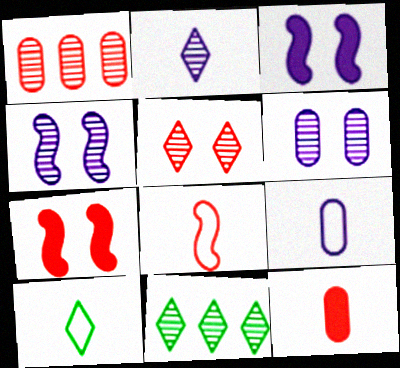[[1, 3, 10], 
[2, 5, 11], 
[7, 9, 11], 
[8, 9, 10]]